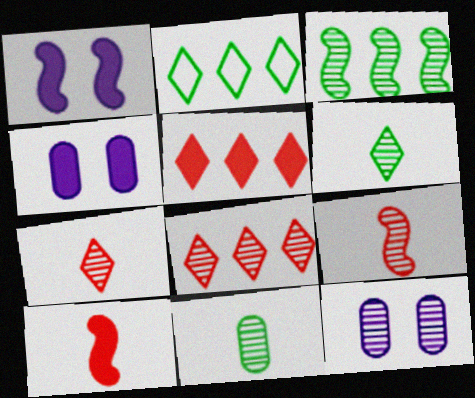[[2, 4, 9], 
[2, 10, 12], 
[3, 7, 12]]